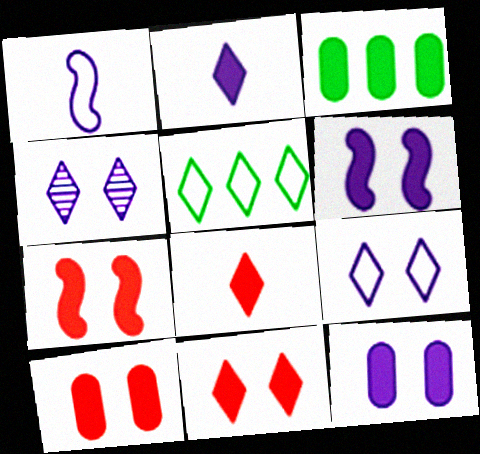[[2, 3, 7], 
[3, 6, 8], 
[4, 5, 8], 
[7, 10, 11]]